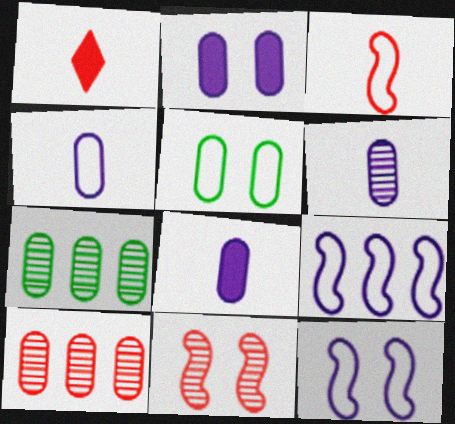[[1, 7, 12], 
[4, 6, 8], 
[5, 8, 10]]